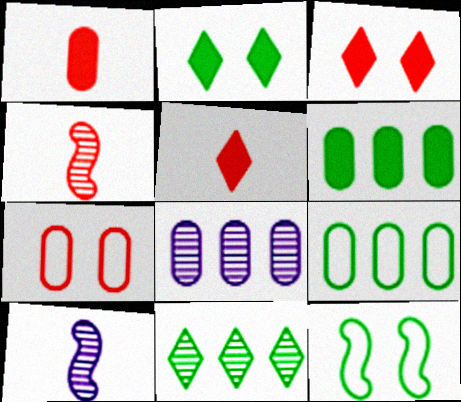[[3, 9, 10], 
[5, 8, 12]]